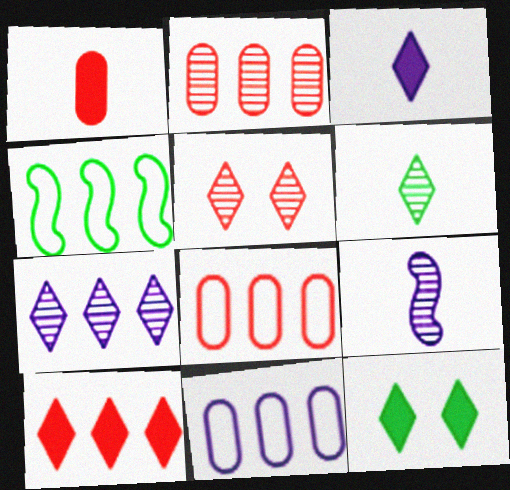[[3, 10, 12], 
[5, 6, 7], 
[8, 9, 12]]